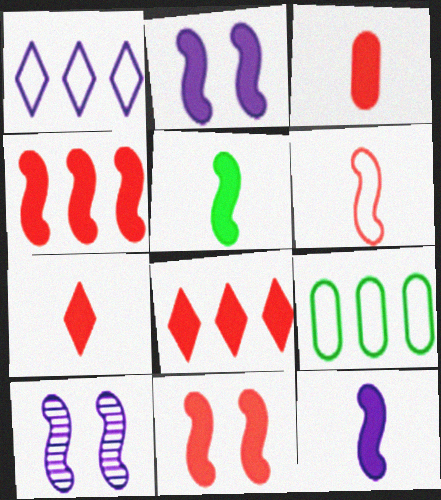[[2, 4, 5], 
[3, 8, 11], 
[7, 9, 10]]